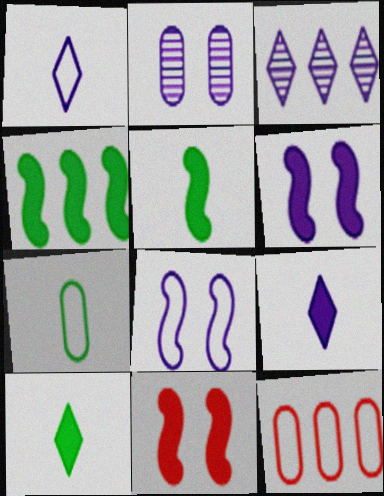[[3, 4, 12], 
[3, 7, 11]]